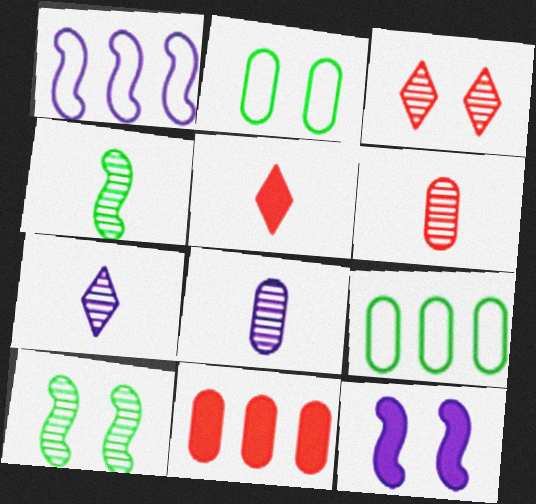[[2, 3, 12], 
[2, 8, 11], 
[4, 6, 7]]